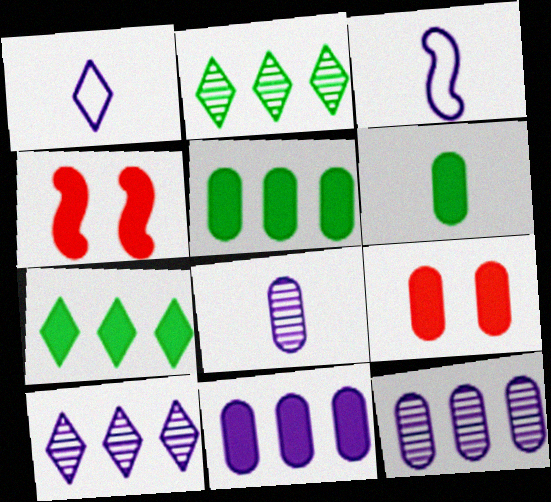[[2, 3, 9], 
[6, 9, 11]]